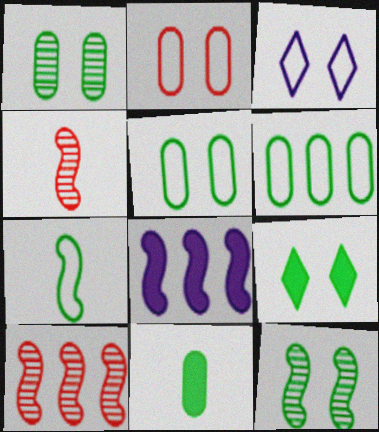[[1, 6, 11], 
[3, 10, 11], 
[5, 9, 12]]